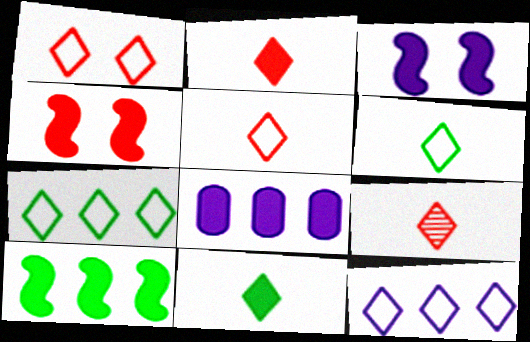[[1, 6, 12], 
[2, 5, 9], 
[4, 8, 11]]